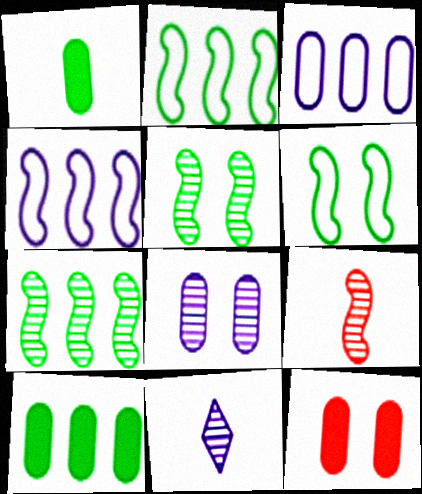[[2, 11, 12]]